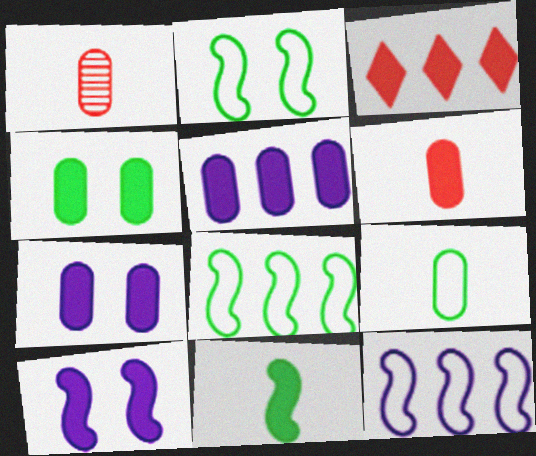[[3, 7, 11], 
[4, 5, 6]]